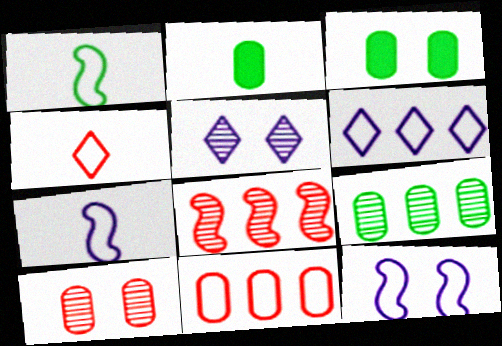[]